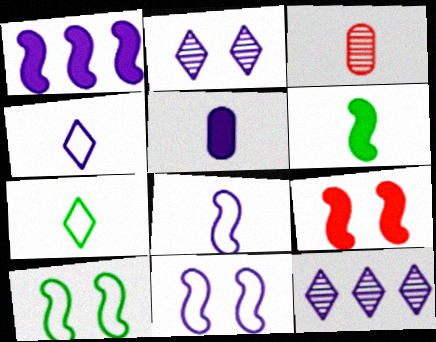[[1, 6, 9], 
[3, 4, 6], 
[5, 11, 12]]